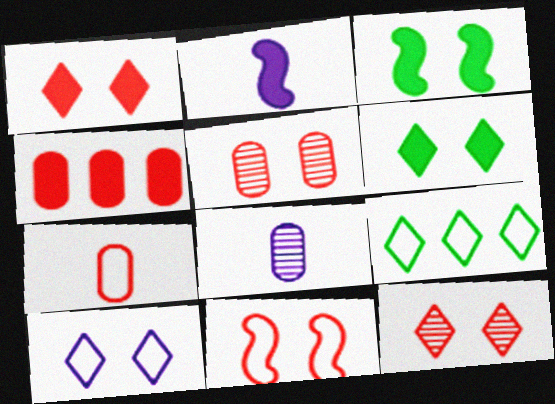[[1, 5, 11], 
[2, 4, 6], 
[2, 5, 9], 
[3, 5, 10], 
[4, 5, 7], 
[6, 10, 12]]